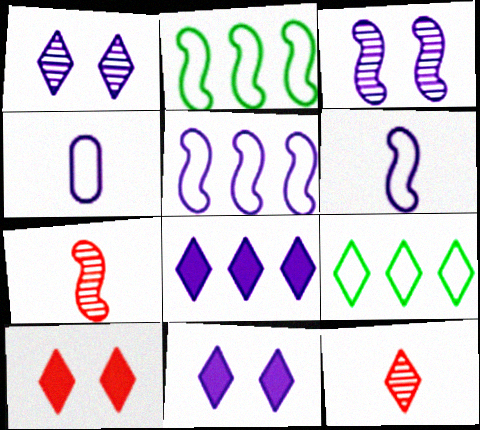[[3, 4, 8], 
[9, 11, 12]]